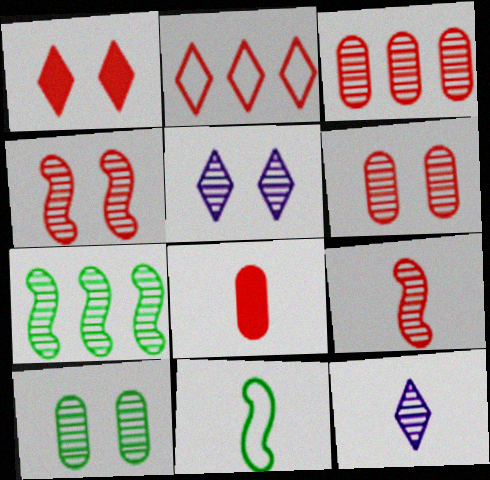[[2, 4, 8], 
[4, 5, 10], 
[6, 7, 12], 
[8, 11, 12]]